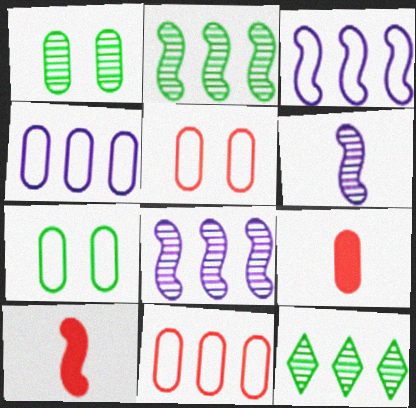[[1, 4, 9]]